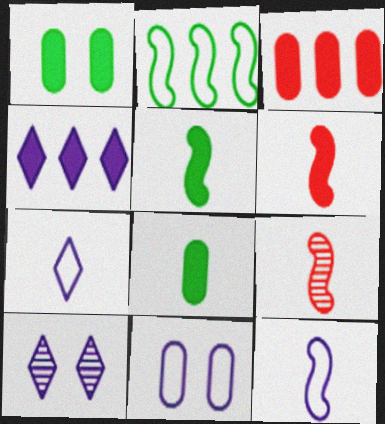[[1, 4, 6], 
[4, 7, 10], 
[5, 9, 12], 
[7, 8, 9]]